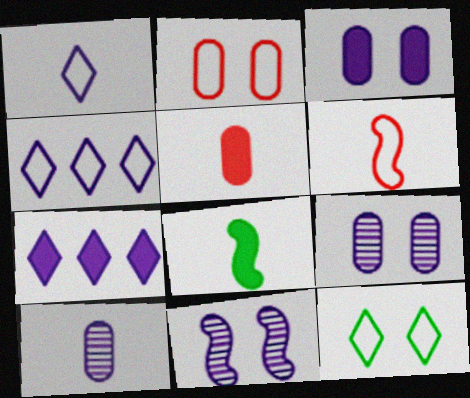[]